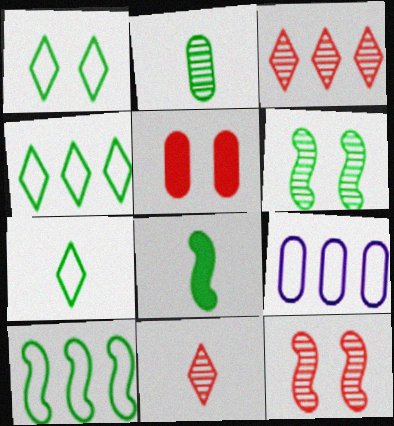[[1, 4, 7], 
[2, 5, 9], 
[2, 7, 8], 
[6, 8, 10]]